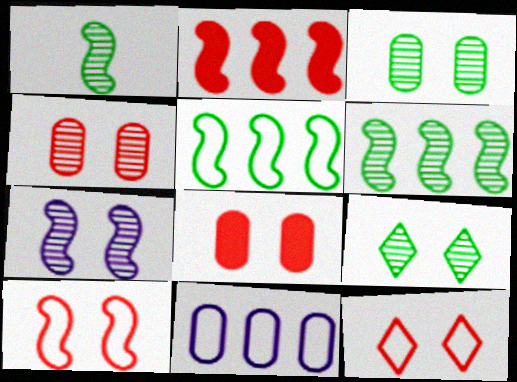[[4, 7, 9]]